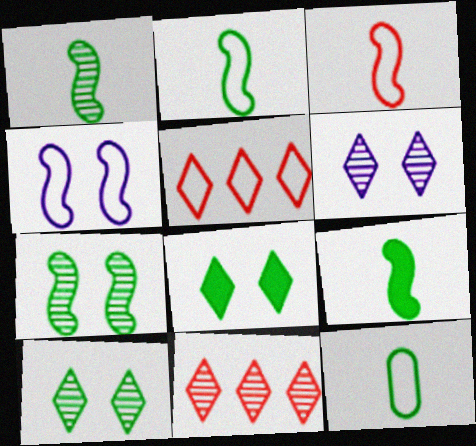[[1, 2, 9], 
[4, 5, 12]]